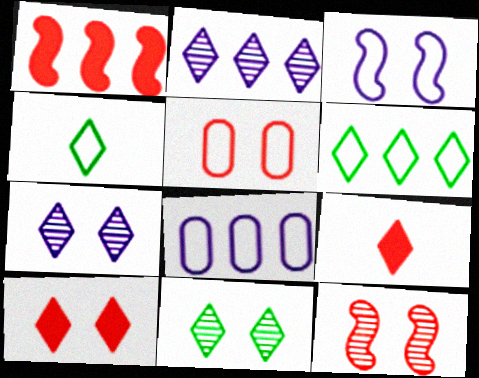[[2, 4, 10], 
[5, 10, 12], 
[6, 7, 9]]